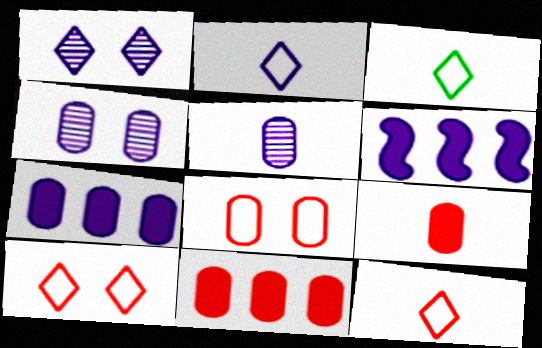[[2, 3, 12], 
[2, 4, 6]]